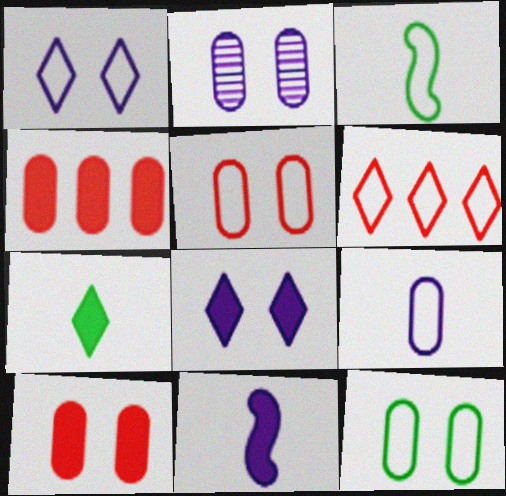[[2, 10, 12]]